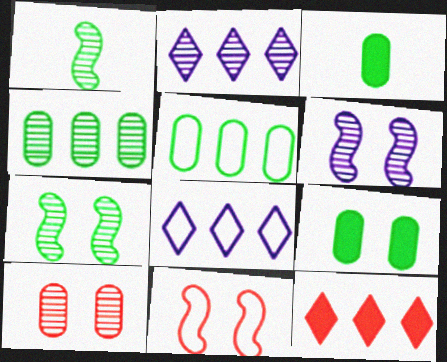[[1, 2, 10], 
[2, 3, 11]]